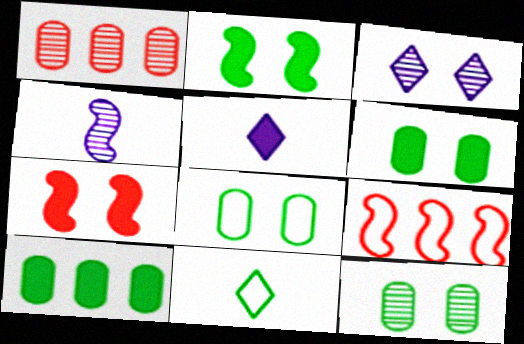[[2, 4, 9], 
[3, 7, 8], 
[5, 7, 10], 
[5, 9, 12], 
[6, 8, 12]]